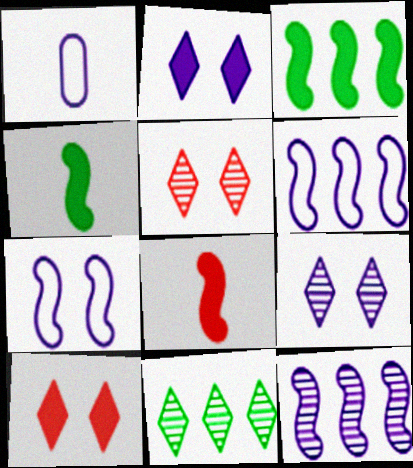[[1, 2, 12], 
[1, 3, 5]]